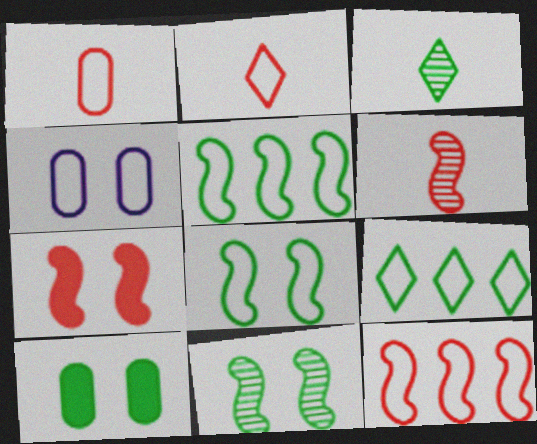[[2, 4, 5], 
[3, 5, 10], 
[6, 7, 12]]